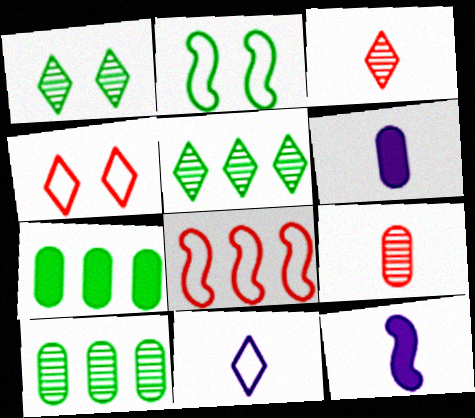[[1, 6, 8], 
[4, 10, 12]]